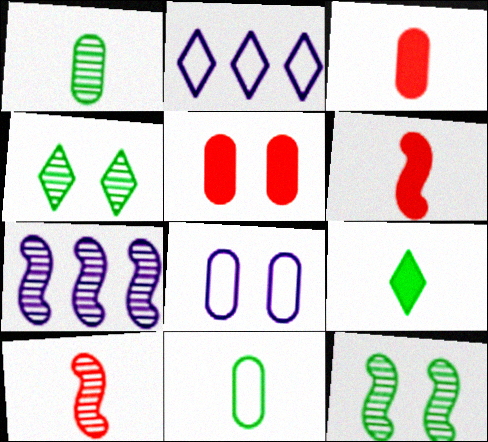[[2, 3, 12], 
[7, 10, 12]]